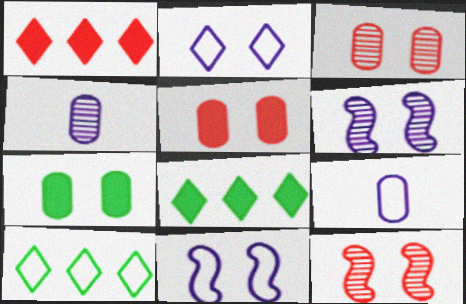[[2, 7, 12], 
[8, 9, 12]]